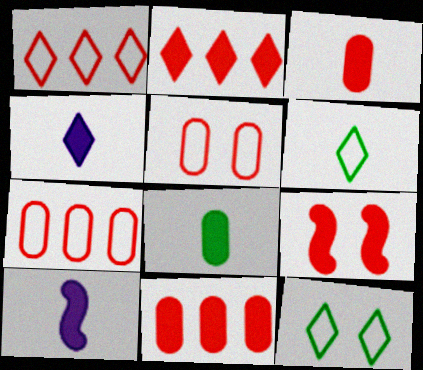[[2, 3, 9]]